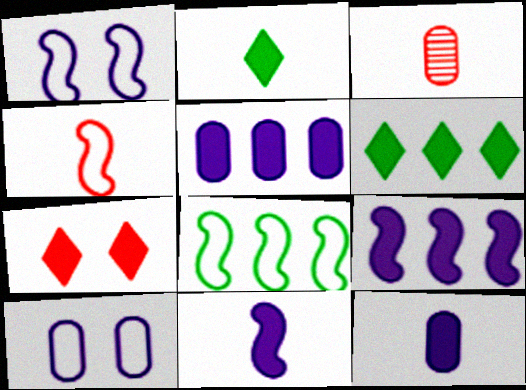[[1, 3, 6], 
[1, 4, 8]]